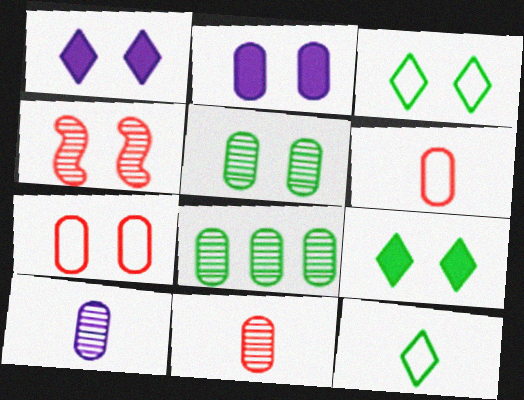[[2, 3, 4], 
[2, 5, 7], 
[2, 6, 8]]